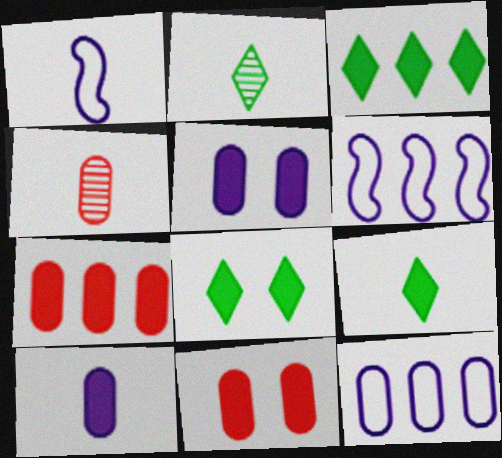[[1, 4, 9], 
[2, 6, 11], 
[3, 8, 9], 
[4, 6, 8]]